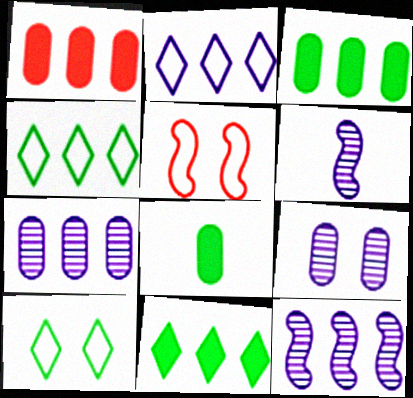[[1, 4, 12], 
[1, 6, 10]]